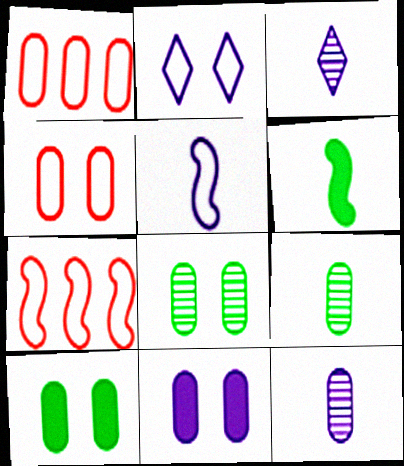[[1, 9, 11], 
[1, 10, 12], 
[3, 7, 10], 
[4, 8, 11]]